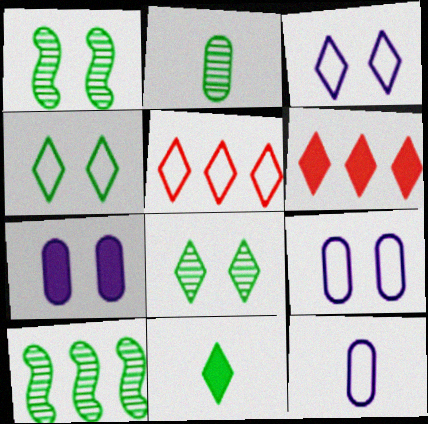[[1, 6, 12], 
[2, 8, 10]]